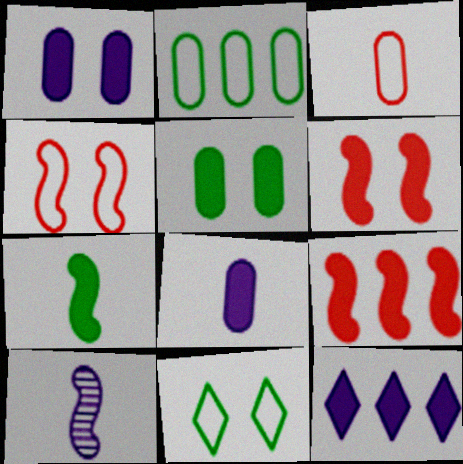[]